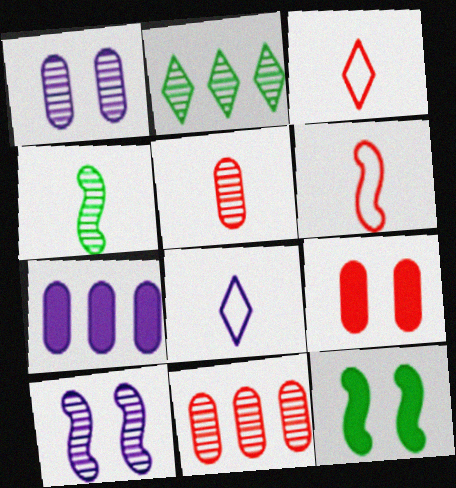[[2, 5, 10], 
[7, 8, 10], 
[8, 11, 12]]